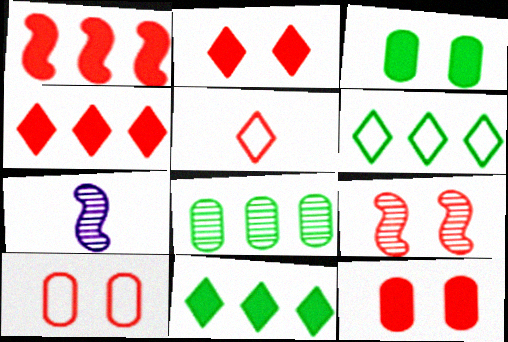[[2, 9, 10], 
[6, 7, 12], 
[7, 10, 11]]